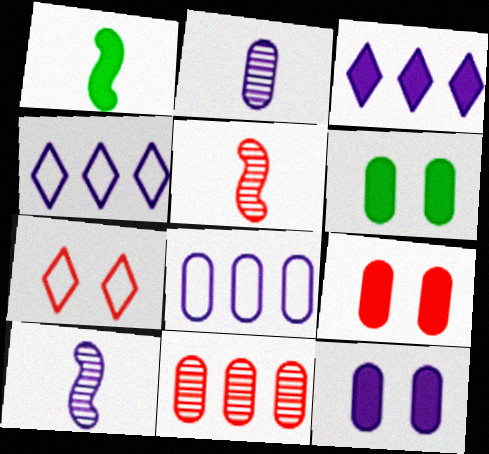[[1, 3, 9], 
[2, 8, 12], 
[4, 5, 6], 
[4, 10, 12], 
[6, 9, 12]]